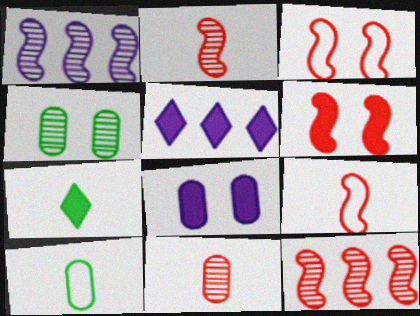[[4, 5, 9], 
[6, 9, 12]]